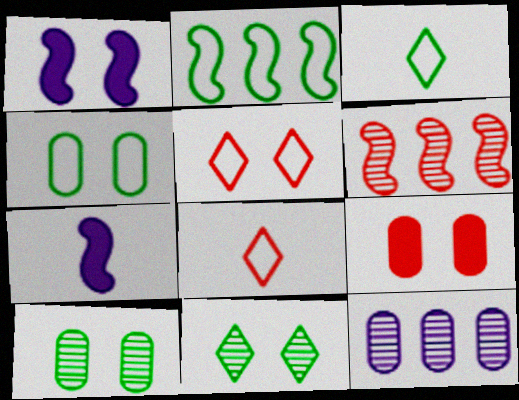[[1, 5, 10], 
[2, 3, 4], 
[6, 8, 9]]